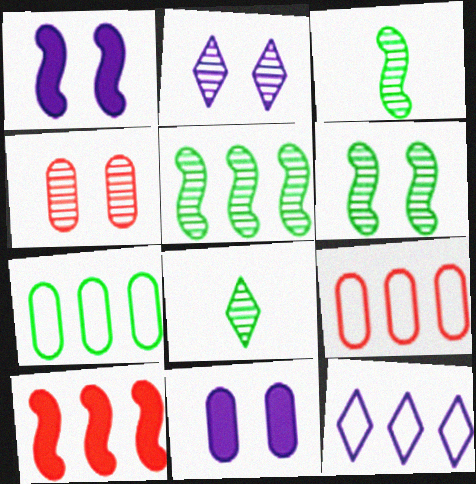[[1, 8, 9], 
[2, 4, 6], 
[3, 5, 6]]